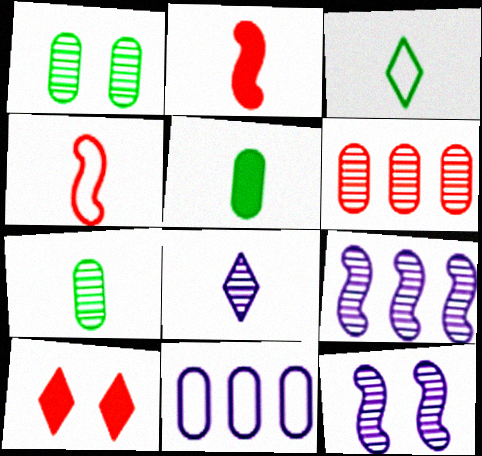[[4, 5, 8], 
[4, 6, 10]]